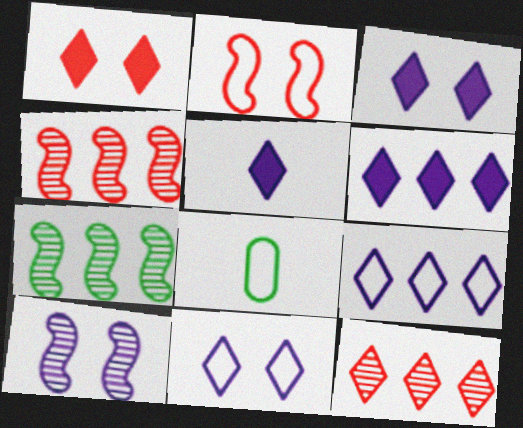[[2, 8, 9], 
[3, 4, 8], 
[3, 5, 6]]